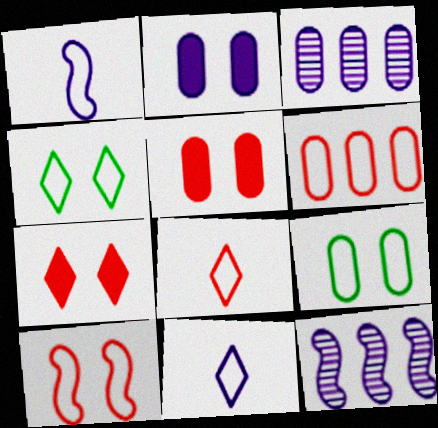[[1, 4, 6], 
[2, 11, 12], 
[6, 8, 10]]